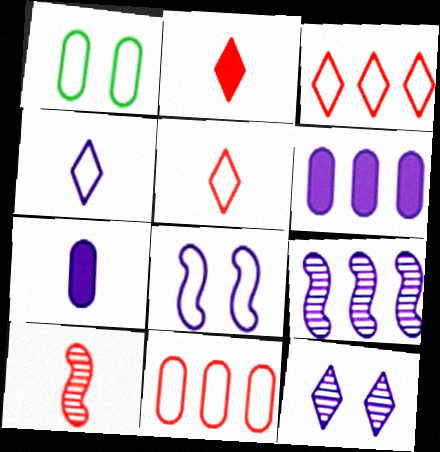[[1, 2, 9]]